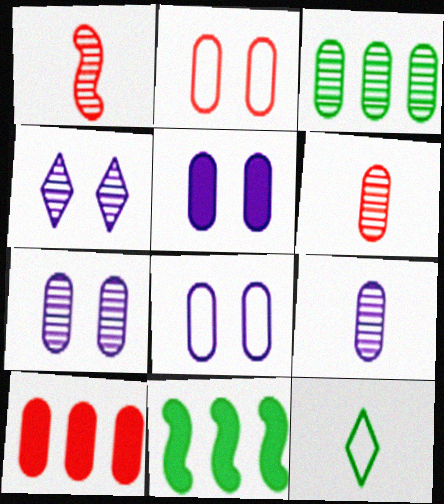[[1, 3, 4], 
[2, 6, 10], 
[3, 6, 7], 
[5, 7, 8]]